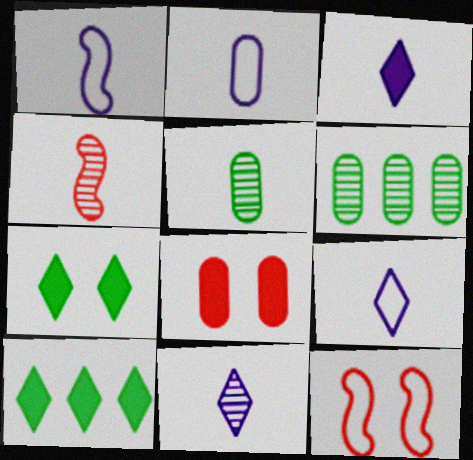[[1, 2, 9], 
[2, 6, 8], 
[3, 6, 12], 
[3, 9, 11], 
[4, 5, 11]]